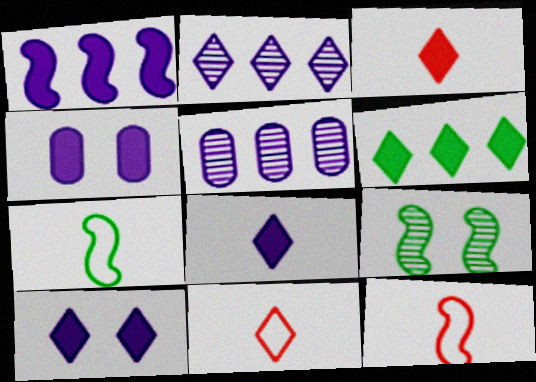[[1, 4, 8], 
[1, 9, 12], 
[3, 6, 10]]